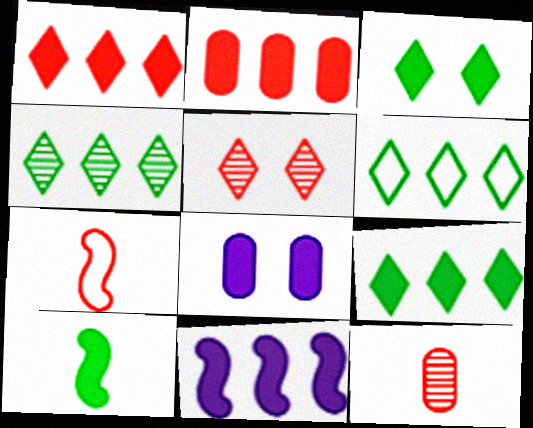[[1, 8, 10], 
[2, 5, 7], 
[2, 9, 11], 
[4, 6, 9], 
[4, 7, 8]]